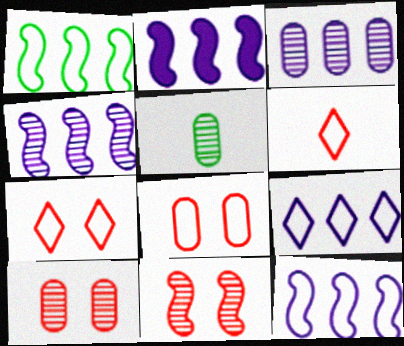[[2, 3, 9], 
[2, 4, 12], 
[2, 5, 7], 
[3, 5, 10]]